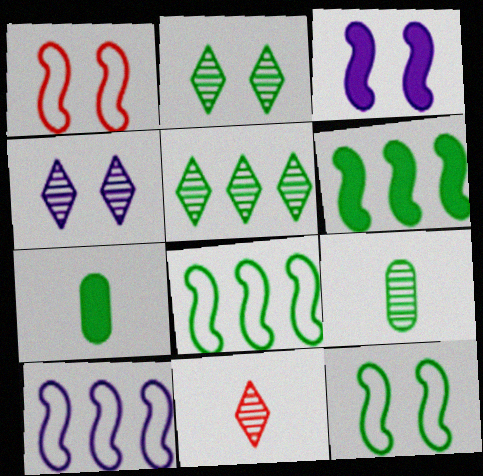[[2, 7, 8], 
[4, 5, 11], 
[5, 7, 12]]